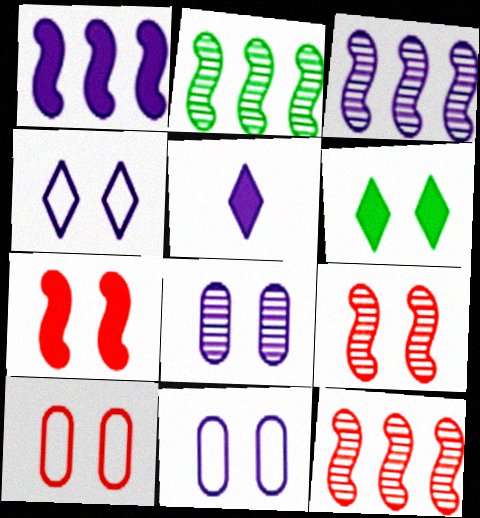[[2, 3, 12], 
[2, 5, 10], 
[3, 5, 11], 
[6, 9, 11]]